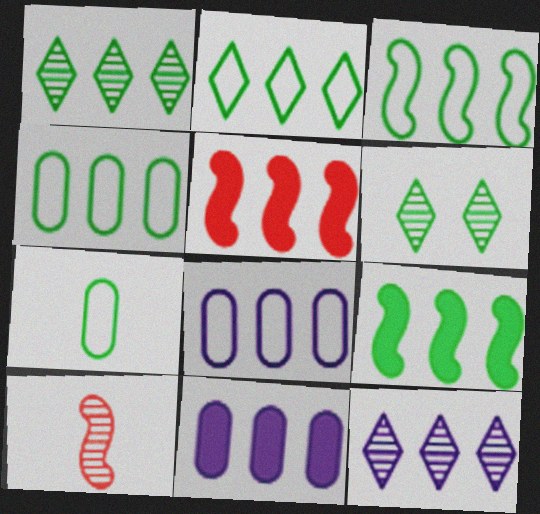[[1, 4, 9], 
[1, 5, 8], 
[2, 3, 4], 
[4, 5, 12], 
[6, 7, 9]]